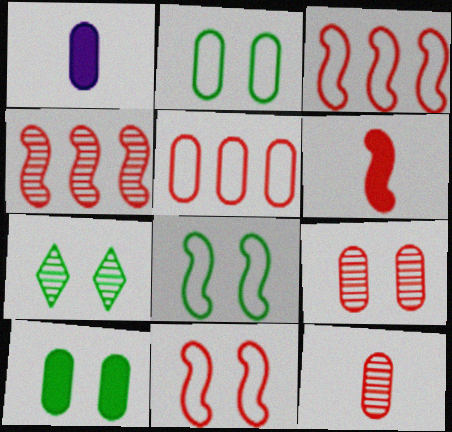[[1, 3, 7], 
[4, 6, 11], 
[7, 8, 10]]